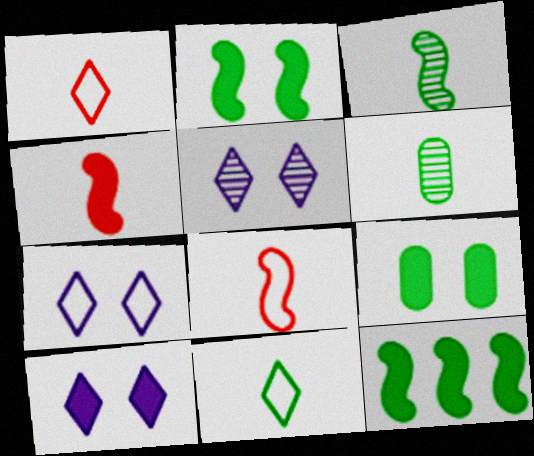[[5, 7, 10]]